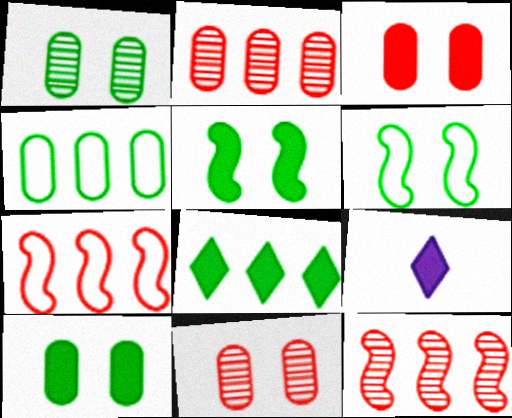[[1, 7, 9], 
[2, 6, 9]]